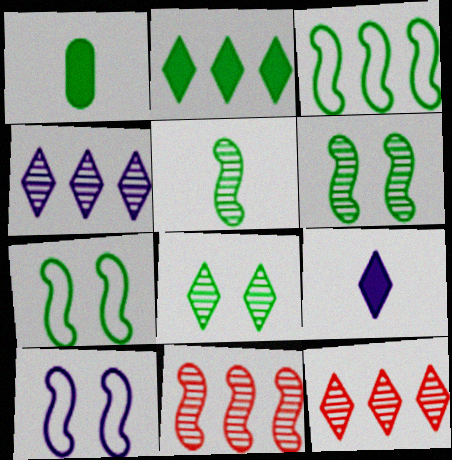[[1, 3, 8], 
[1, 10, 12]]